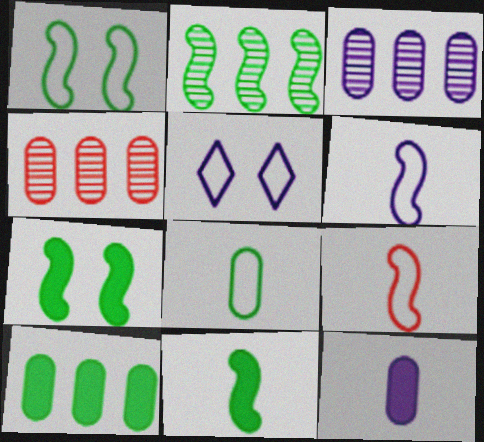[[1, 2, 11], 
[4, 5, 11]]